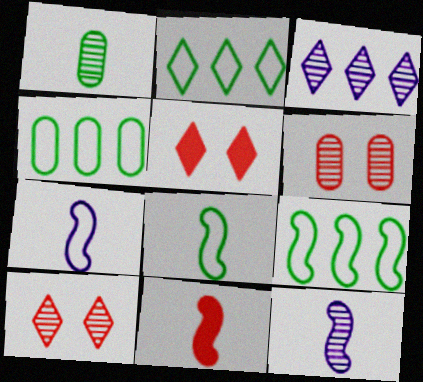[[2, 4, 9], 
[4, 5, 12], 
[8, 11, 12]]